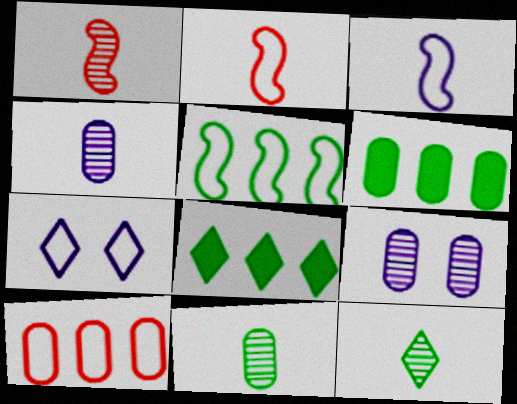[[1, 4, 12], 
[1, 6, 7], 
[2, 8, 9]]